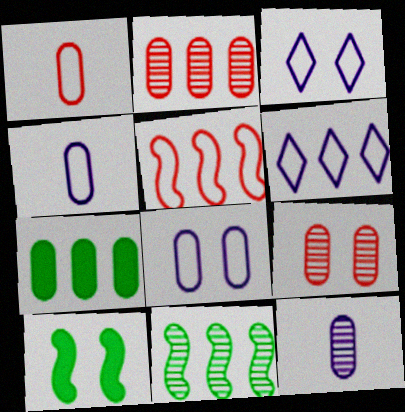[[3, 9, 10], 
[4, 7, 9]]